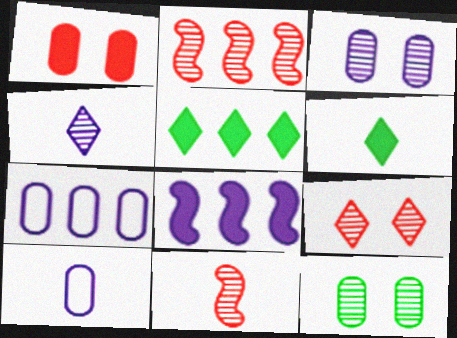[[1, 6, 8], 
[2, 4, 12], 
[2, 5, 7], 
[6, 10, 11]]